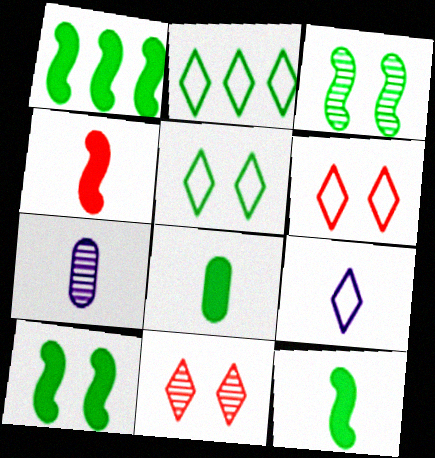[[1, 6, 7], 
[1, 10, 12], 
[2, 3, 8], 
[2, 6, 9]]